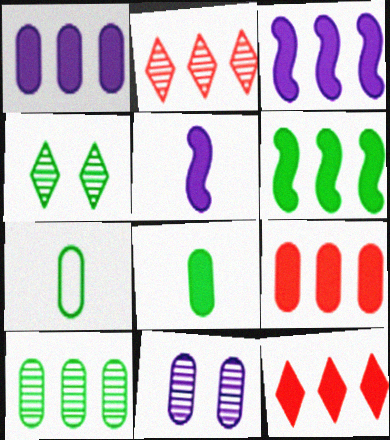[[1, 6, 12], 
[4, 6, 7], 
[7, 9, 11]]